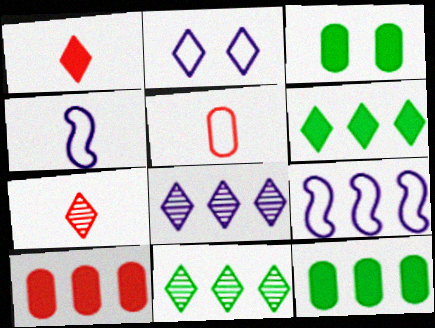[[1, 2, 11], 
[2, 6, 7], 
[3, 7, 9], 
[9, 10, 11]]